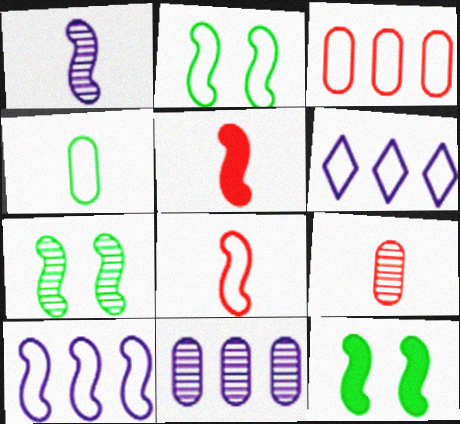[[2, 7, 12], 
[2, 8, 10], 
[5, 7, 10], 
[6, 9, 12]]